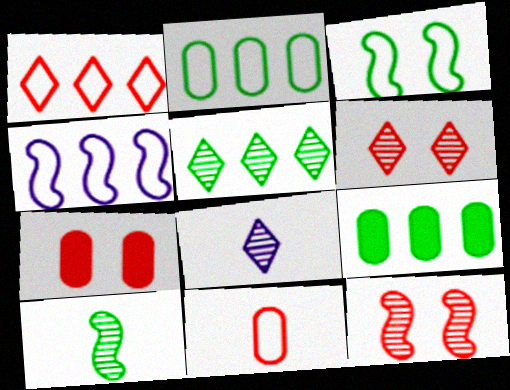[[1, 2, 4], 
[5, 6, 8]]